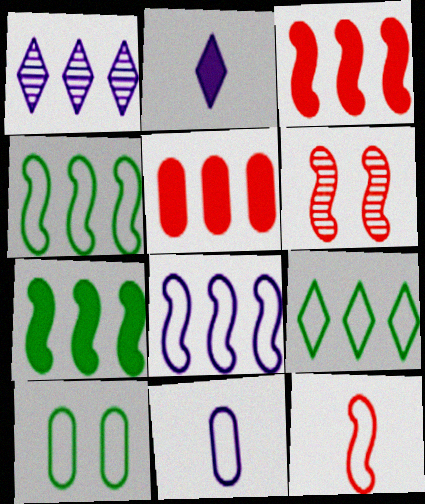[[1, 4, 5], 
[3, 6, 12]]